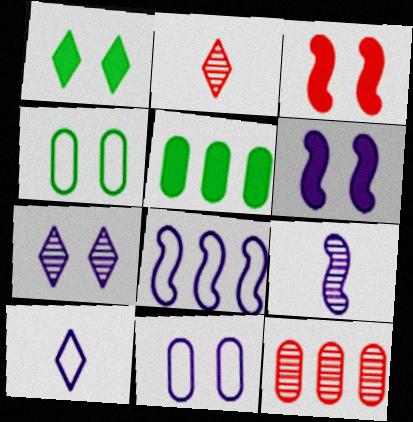[[3, 4, 7], 
[6, 7, 11], 
[6, 8, 9], 
[8, 10, 11]]